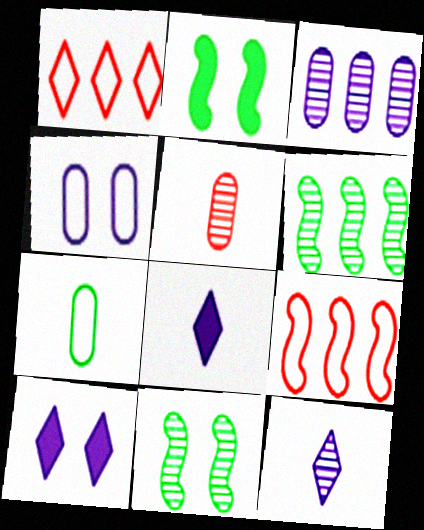[]